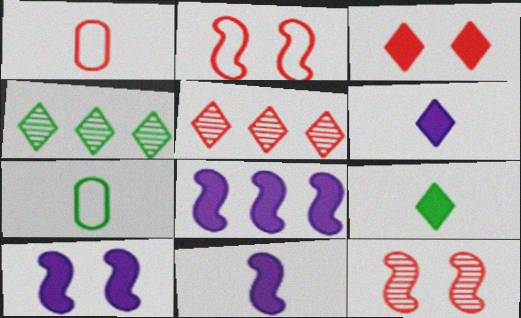[[1, 4, 10], 
[5, 7, 10], 
[8, 10, 11]]